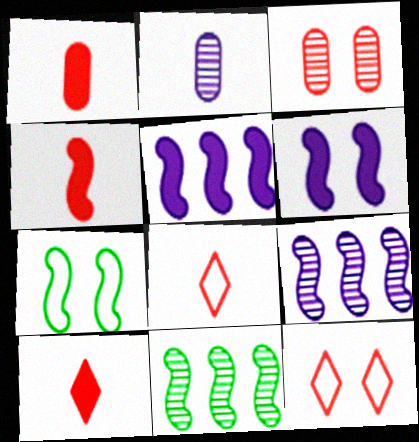[[1, 4, 10], 
[4, 7, 9]]